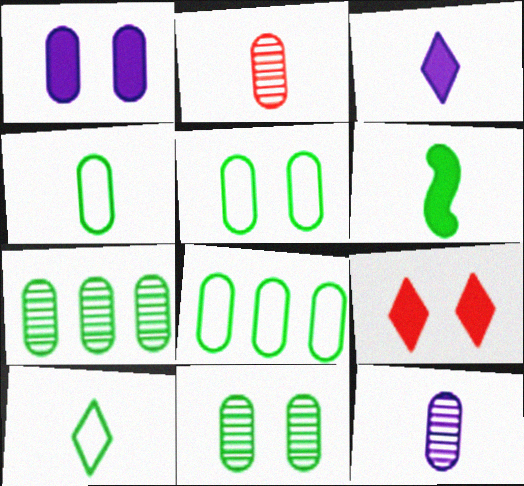[[1, 2, 8], 
[4, 5, 8]]